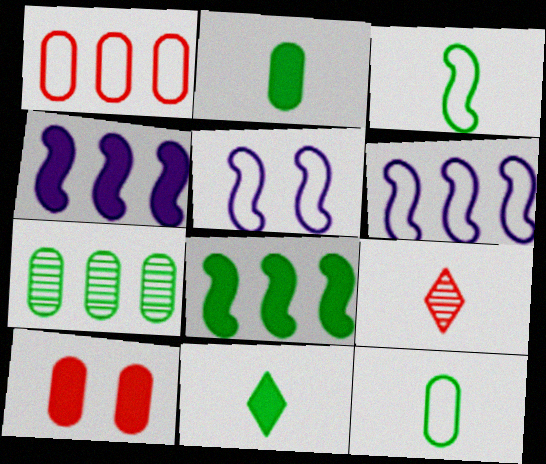[[4, 10, 11]]